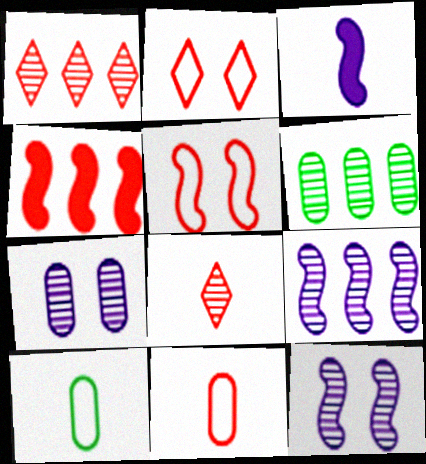[[1, 6, 9], 
[2, 3, 6], 
[3, 8, 10], 
[6, 8, 12]]